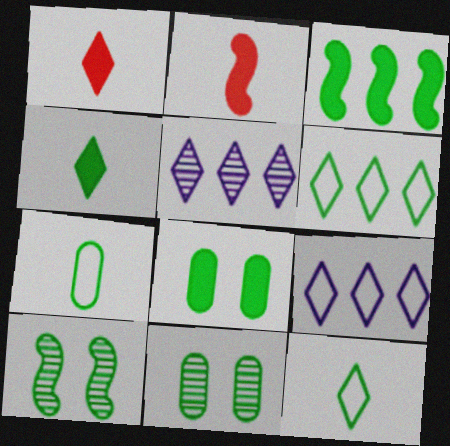[[2, 9, 11], 
[3, 4, 8], 
[3, 11, 12]]